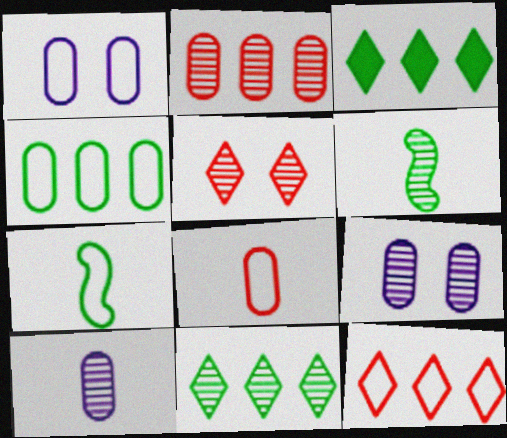[[1, 4, 8], 
[1, 7, 12]]